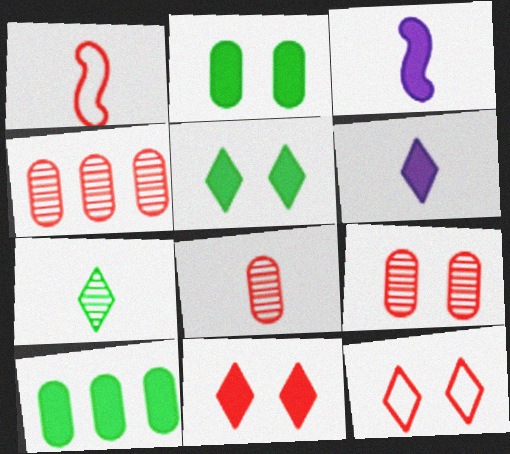[[1, 4, 11], 
[3, 10, 11], 
[4, 8, 9]]